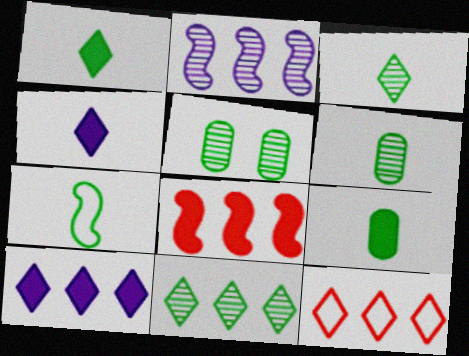[[1, 6, 7], 
[3, 7, 9], 
[10, 11, 12]]